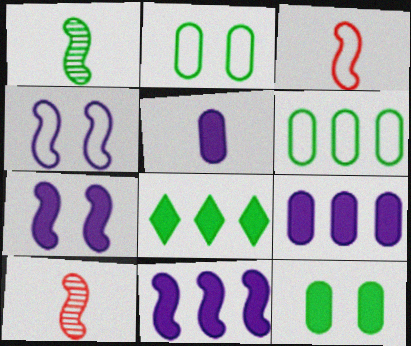[[1, 2, 8]]